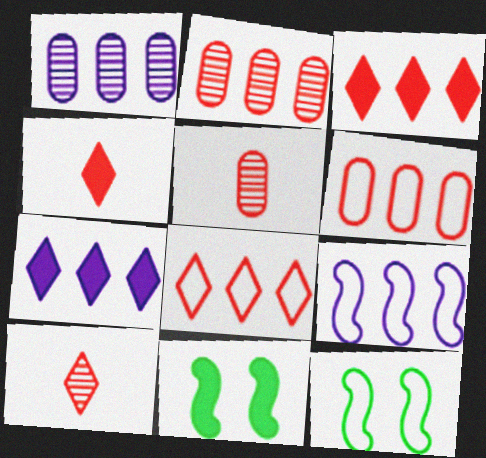[[1, 4, 12], 
[1, 7, 9], 
[5, 7, 12]]